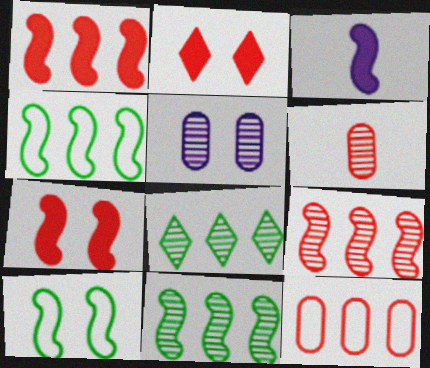[[2, 5, 10], 
[3, 9, 10]]